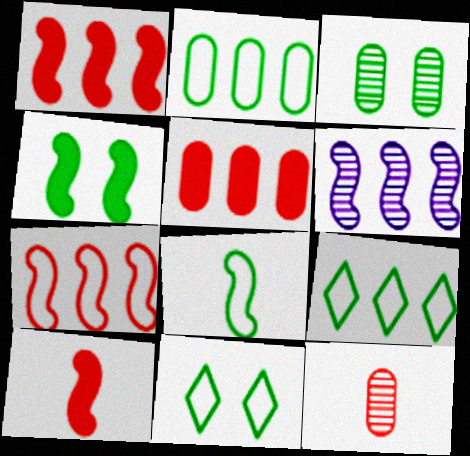[[2, 8, 11], 
[3, 4, 11], 
[5, 6, 9]]